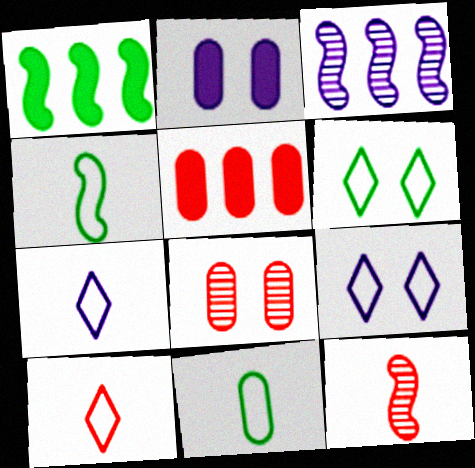[[1, 7, 8], 
[2, 3, 7]]